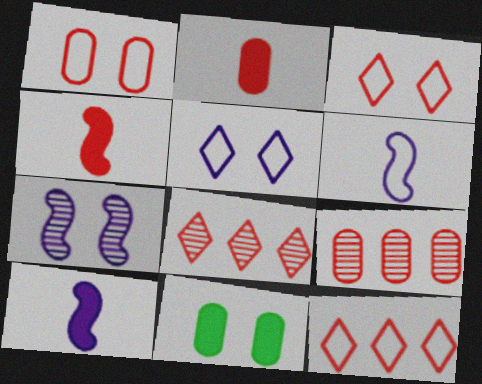[[1, 2, 9], 
[1, 4, 8], 
[3, 4, 9], 
[3, 7, 11], 
[6, 8, 11]]